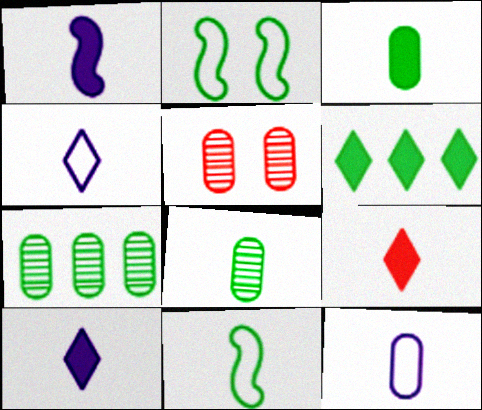[[1, 3, 9], 
[2, 6, 8]]